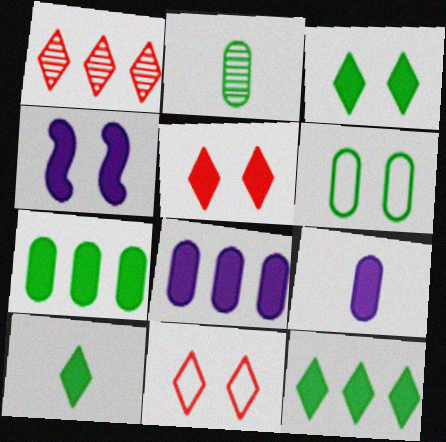[[2, 6, 7], 
[3, 10, 12]]